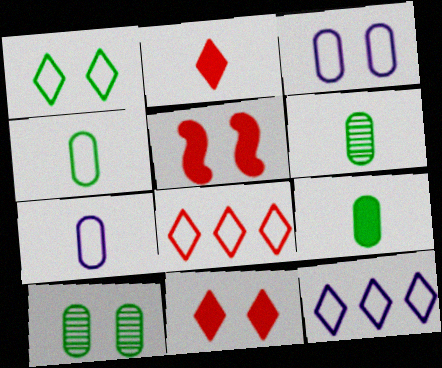[[4, 6, 9], 
[5, 6, 12]]